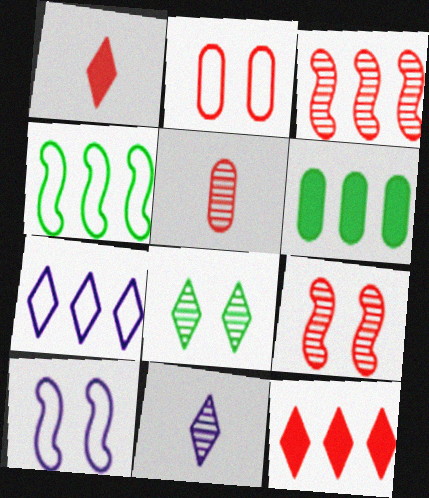[[1, 2, 3], 
[1, 7, 8], 
[3, 6, 7]]